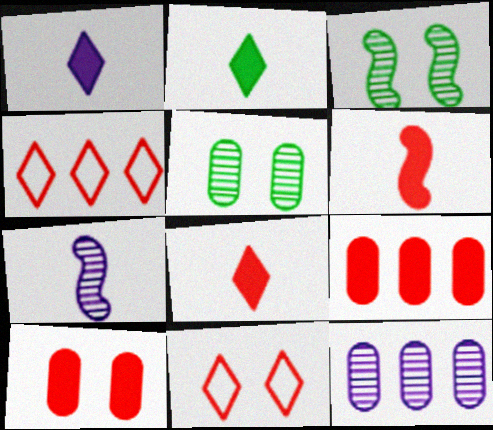[[1, 2, 8]]